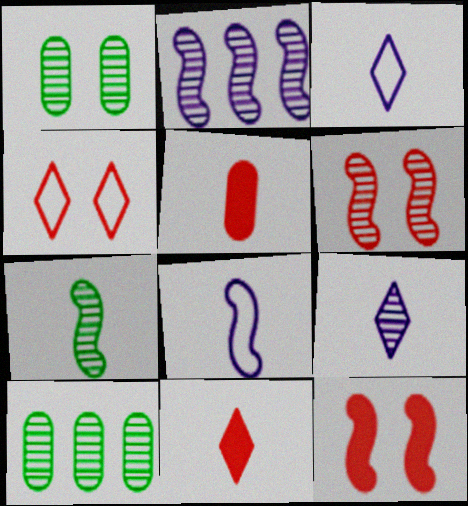[[2, 6, 7], 
[3, 5, 7], 
[3, 10, 12], 
[6, 9, 10]]